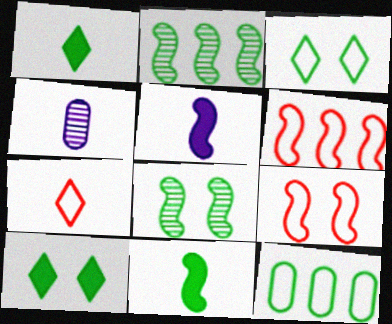[[1, 8, 12], 
[2, 5, 9], 
[4, 6, 10], 
[4, 7, 11], 
[5, 6, 8]]